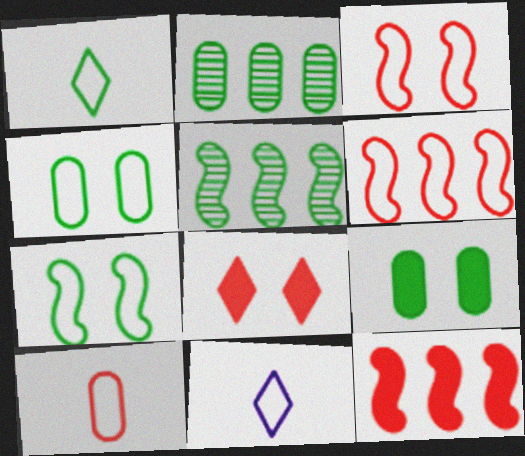[[1, 5, 9], 
[4, 6, 11]]